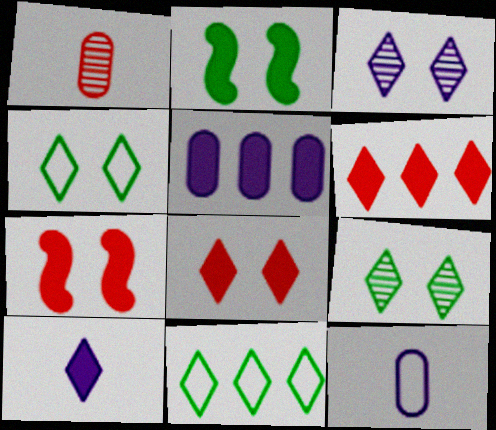[[3, 4, 8]]